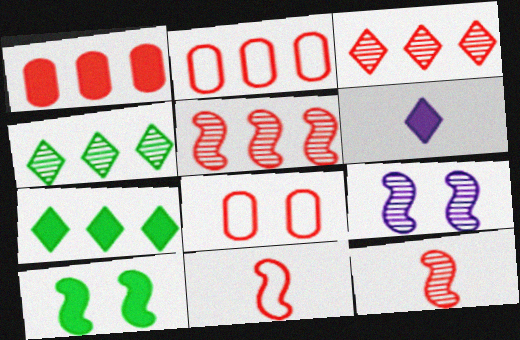[[1, 6, 10]]